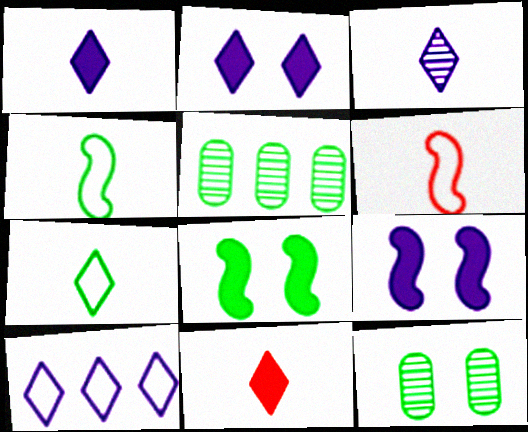[[2, 3, 10], 
[2, 5, 6], 
[3, 7, 11], 
[5, 7, 8]]